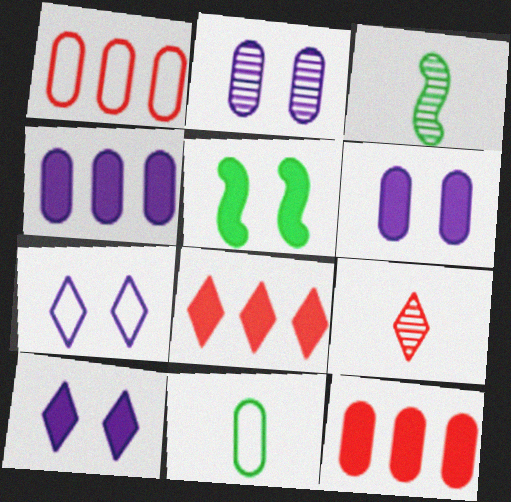[[1, 3, 10], 
[2, 11, 12], 
[3, 7, 12]]